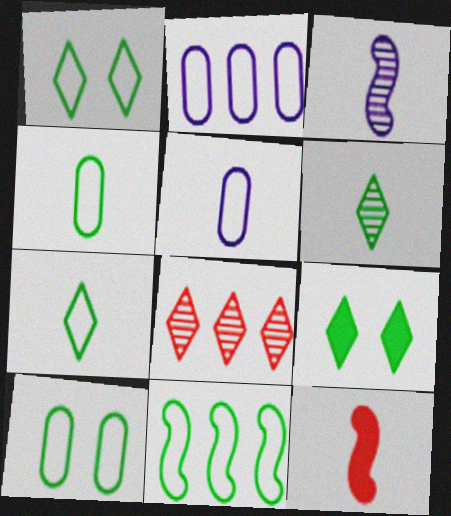[[1, 4, 11], 
[5, 6, 12], 
[7, 10, 11]]